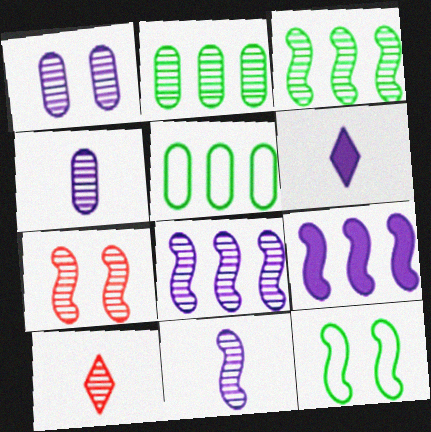[[1, 3, 10], 
[3, 7, 11], 
[5, 6, 7]]